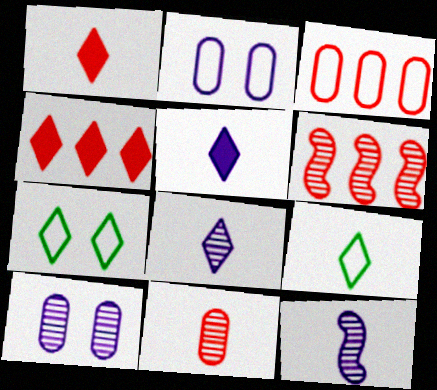[[1, 8, 9], 
[3, 4, 6], 
[4, 7, 8]]